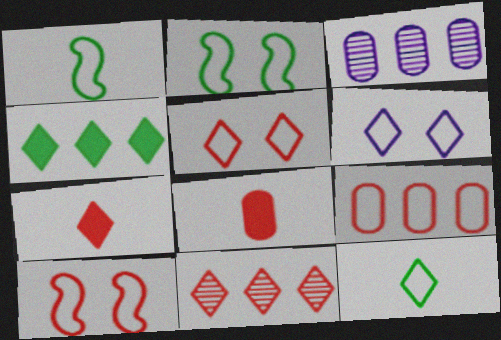[[1, 6, 9], 
[2, 3, 7], 
[5, 7, 11], 
[8, 10, 11]]